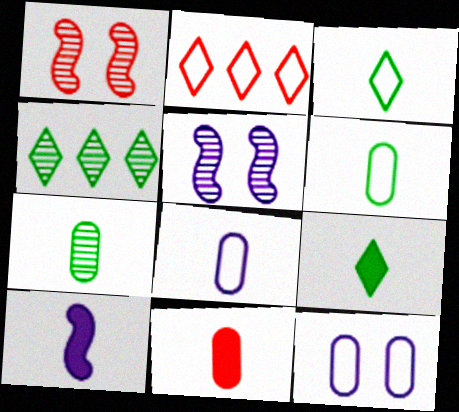[[1, 2, 11], 
[7, 8, 11], 
[9, 10, 11]]